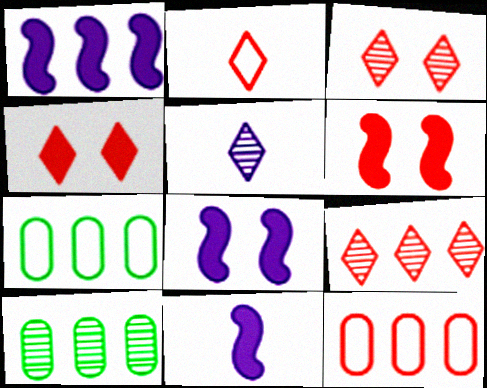[[1, 7, 9], 
[1, 8, 11], 
[2, 4, 9], 
[2, 8, 10], 
[3, 7, 11], 
[5, 6, 7]]